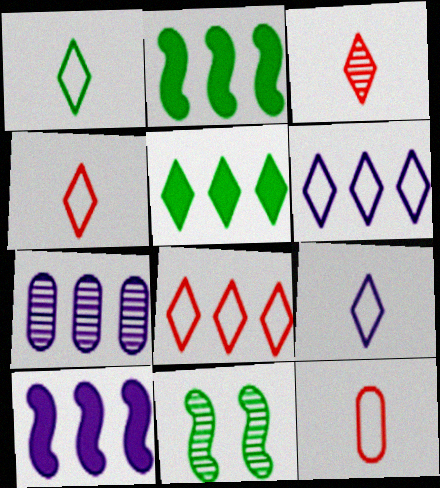[[1, 4, 9], 
[2, 7, 8], 
[3, 7, 11], 
[6, 7, 10]]